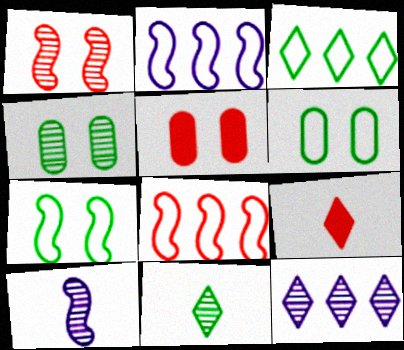[[2, 4, 9], 
[2, 5, 11], 
[3, 5, 10]]